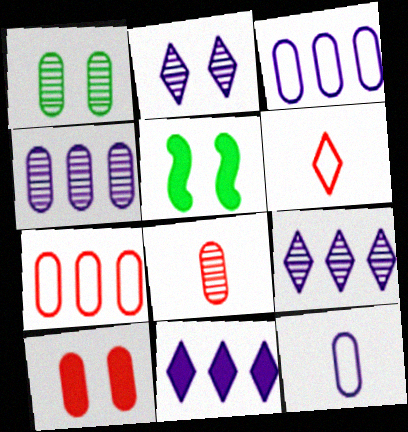[[1, 4, 8], 
[4, 5, 6], 
[7, 8, 10]]